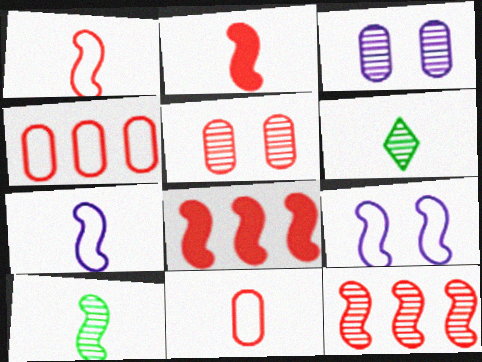[[2, 7, 10], 
[3, 6, 12], 
[8, 9, 10]]